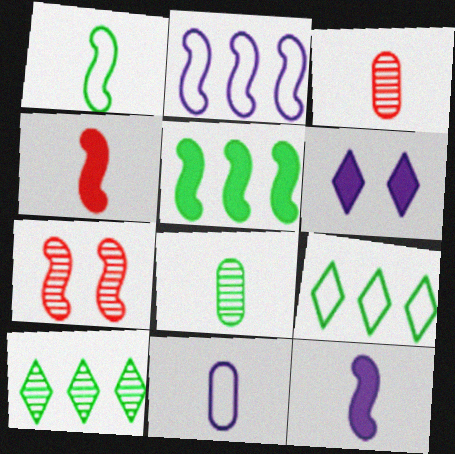[]